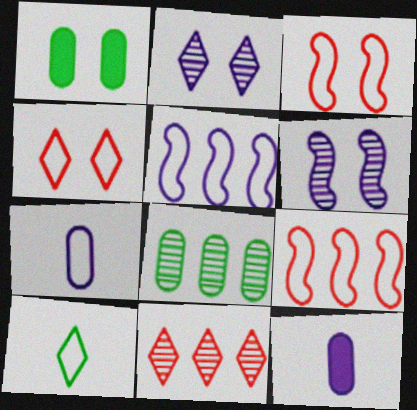[[1, 2, 3], 
[1, 4, 6], 
[2, 5, 12]]